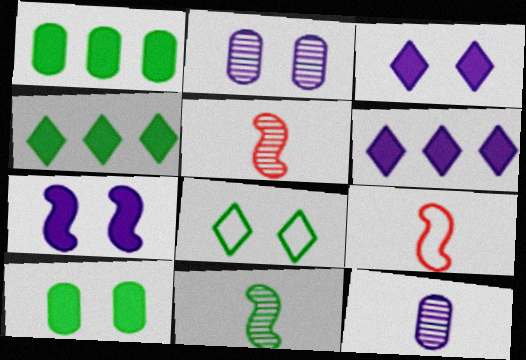[[1, 8, 11], 
[2, 4, 9]]